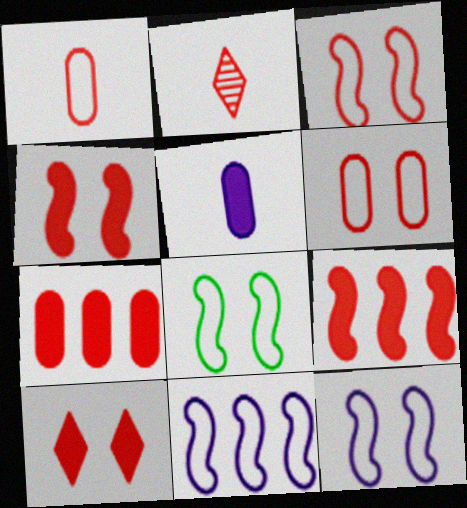[[2, 3, 7], 
[2, 6, 9], 
[3, 8, 12]]